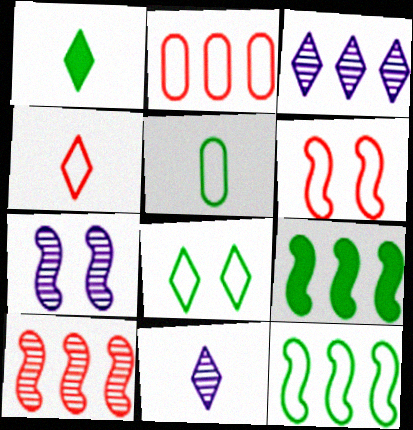[[1, 2, 7], 
[1, 4, 11], 
[2, 3, 9], 
[2, 4, 6], 
[5, 8, 12]]